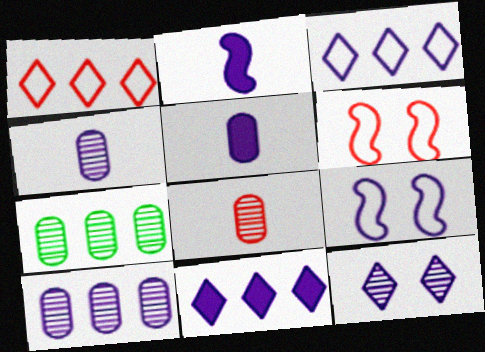[[4, 9, 11]]